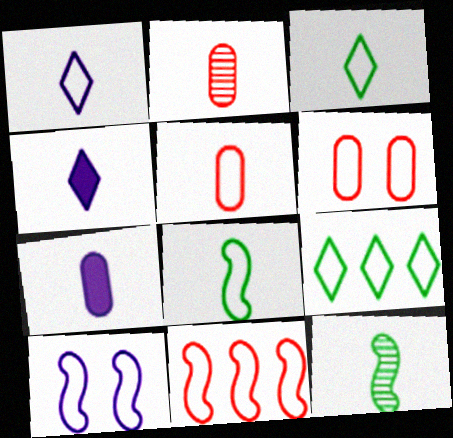[[1, 5, 8], 
[2, 4, 8], 
[4, 5, 12], 
[5, 9, 10], 
[8, 10, 11]]